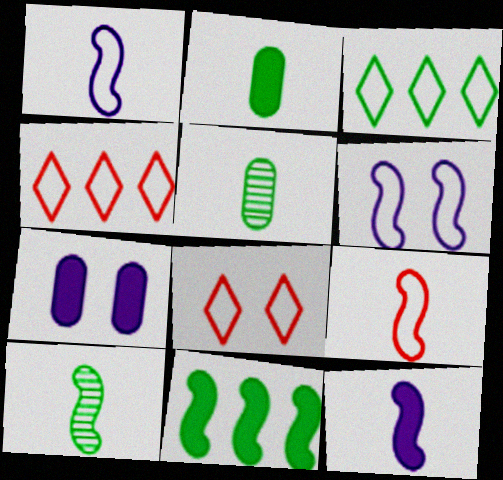[[4, 7, 10], 
[9, 10, 12]]